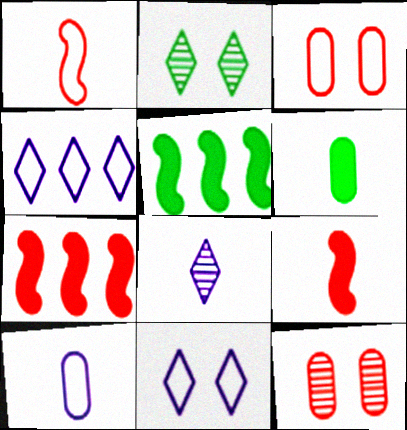[[1, 6, 8], 
[2, 7, 10], 
[3, 5, 8]]